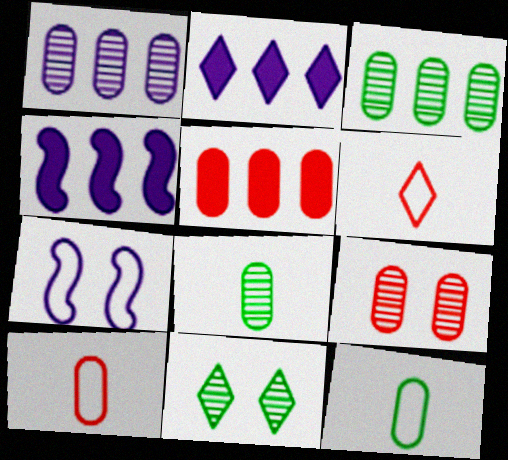[[1, 8, 9], 
[2, 6, 11], 
[4, 10, 11], 
[5, 9, 10]]